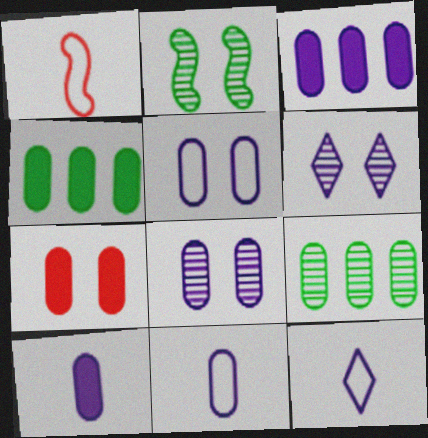[[1, 4, 6], 
[3, 8, 11], 
[4, 7, 10], 
[7, 9, 11]]